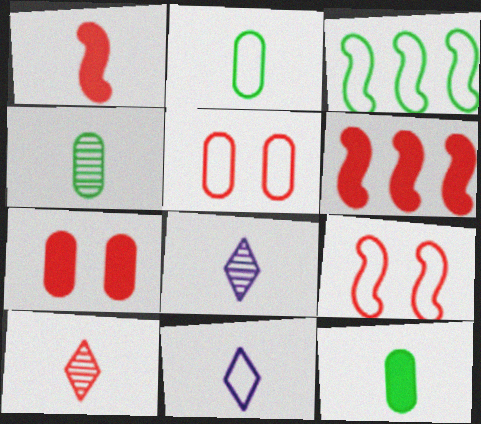[[1, 2, 8], 
[1, 4, 11], 
[2, 4, 12], 
[3, 5, 11], 
[3, 7, 8], 
[5, 6, 10]]